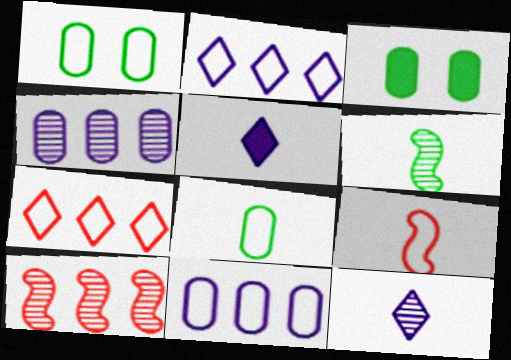[[1, 2, 9], 
[1, 5, 10]]